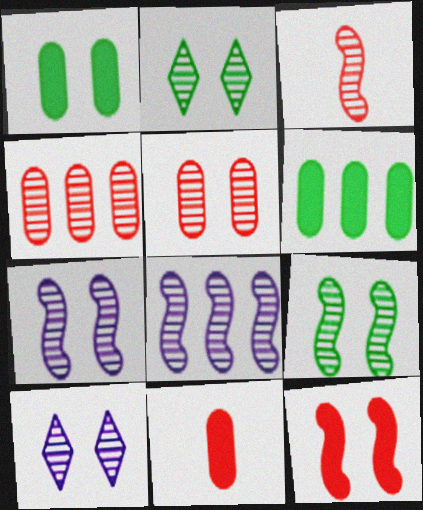[[2, 5, 7], 
[3, 8, 9], 
[5, 9, 10]]